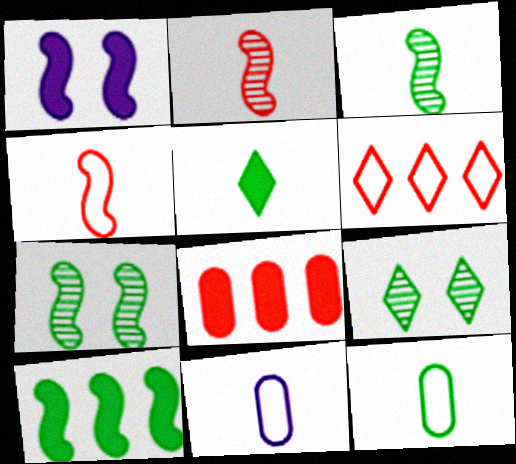[[1, 5, 8], 
[2, 5, 11], 
[3, 5, 12], 
[9, 10, 12]]